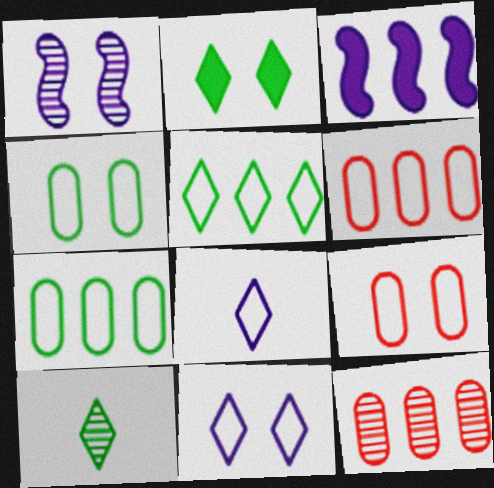[[1, 2, 9], 
[1, 10, 12], 
[2, 5, 10], 
[3, 5, 12], 
[3, 9, 10]]